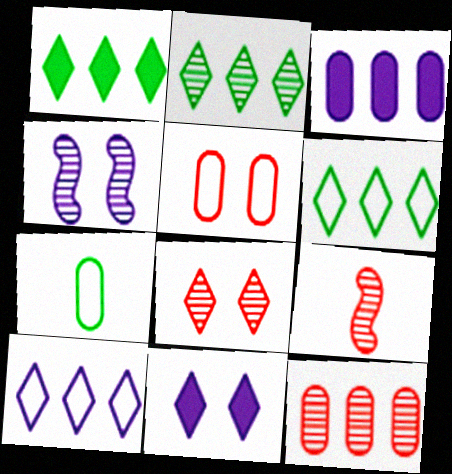[[1, 2, 6], 
[8, 9, 12]]